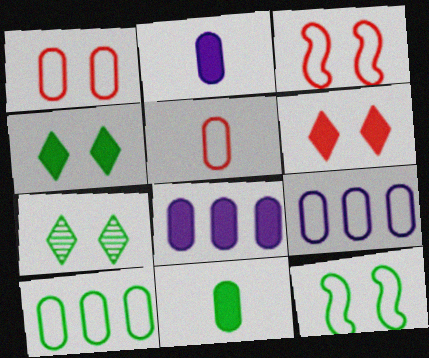[]